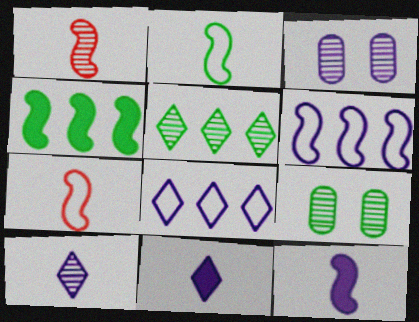[[1, 2, 12], 
[1, 3, 5], 
[3, 6, 11], 
[3, 8, 12]]